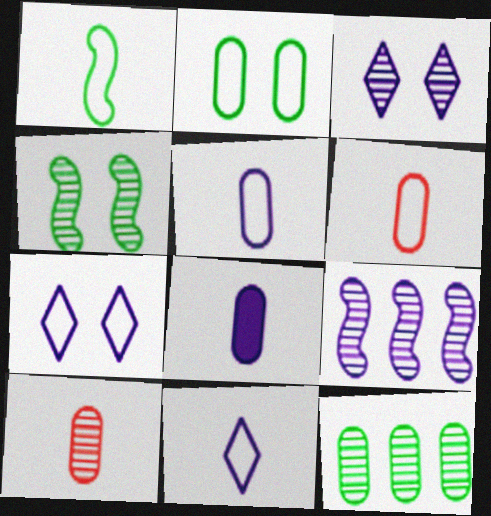[[1, 6, 11], 
[7, 8, 9]]